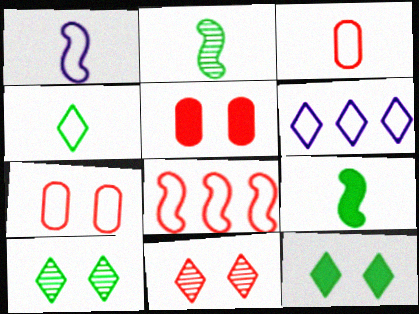[[1, 3, 4], 
[2, 5, 6]]